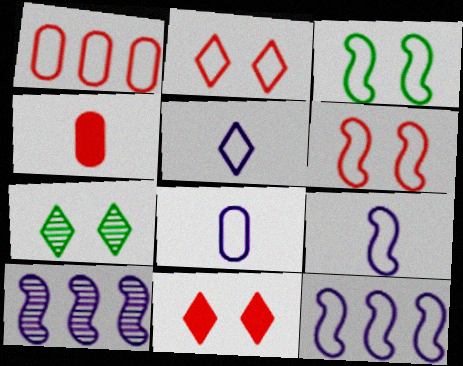[[1, 3, 5], 
[4, 7, 12], 
[5, 8, 9]]